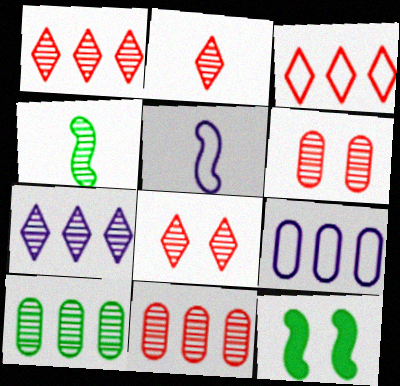[[1, 2, 8], 
[2, 9, 12], 
[4, 6, 7]]